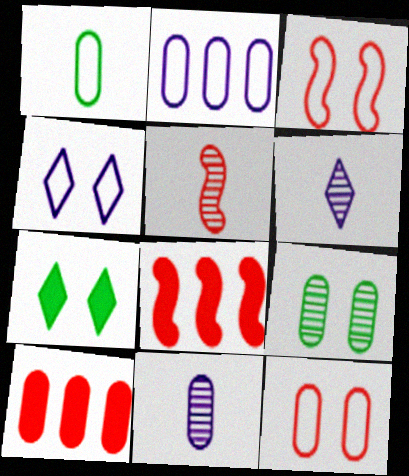[[1, 2, 12], 
[2, 5, 7], 
[3, 5, 8]]